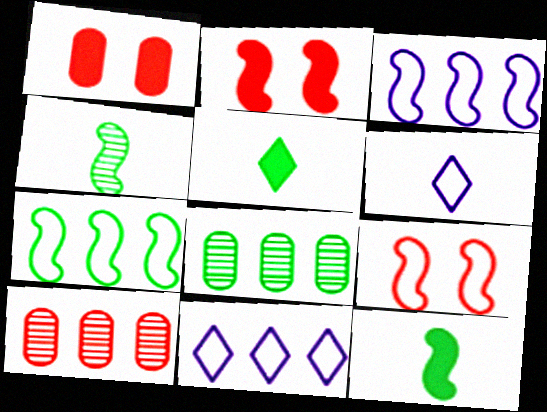[[1, 4, 11], 
[2, 3, 4], 
[2, 6, 8]]